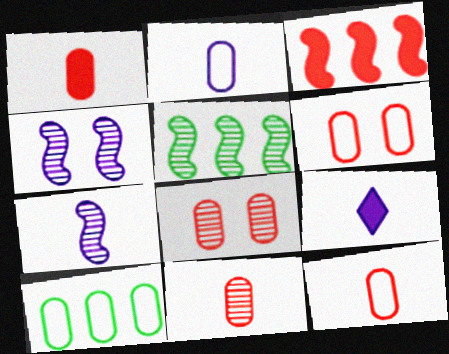[[1, 11, 12], 
[2, 6, 10], 
[2, 7, 9], 
[5, 6, 9]]